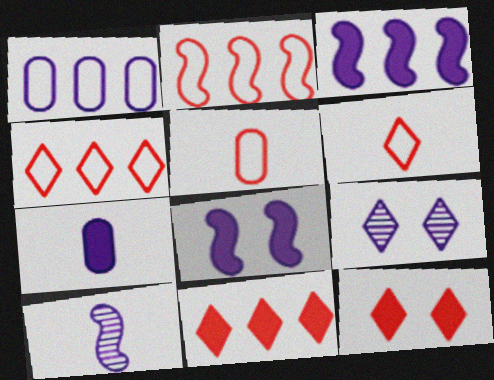[]